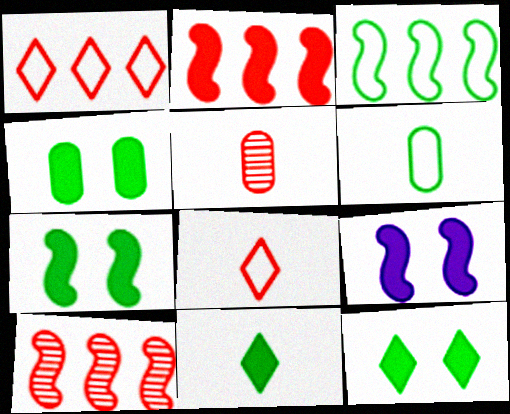[[4, 7, 12]]